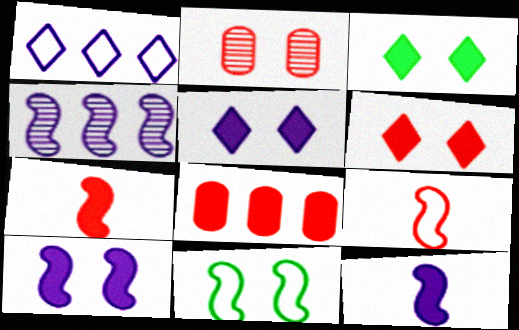[[2, 5, 11], 
[3, 5, 6], 
[3, 8, 12], 
[4, 7, 11], 
[6, 7, 8]]